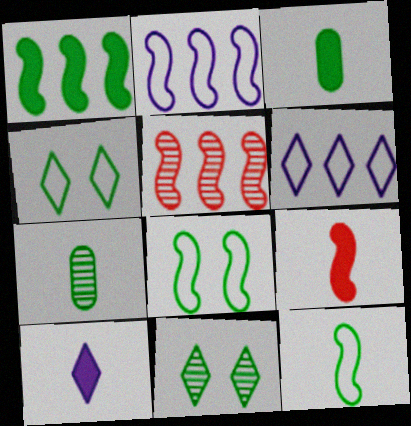[[1, 2, 5], 
[1, 4, 7], 
[3, 9, 10]]